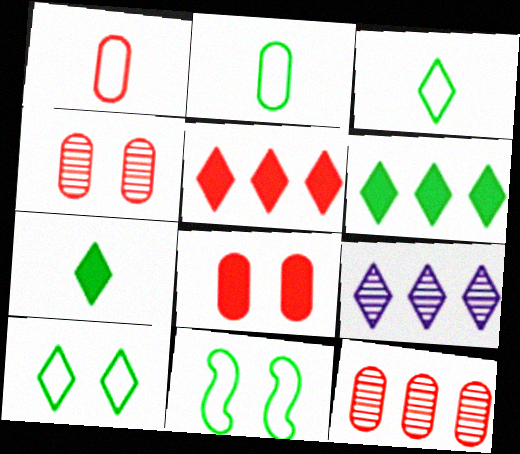[[1, 8, 12]]